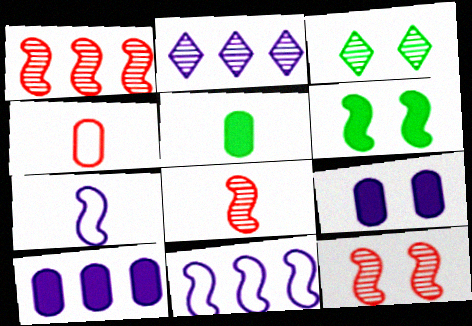[[1, 6, 7], 
[1, 8, 12], 
[2, 4, 6], 
[2, 7, 9], 
[2, 10, 11], 
[6, 8, 11]]